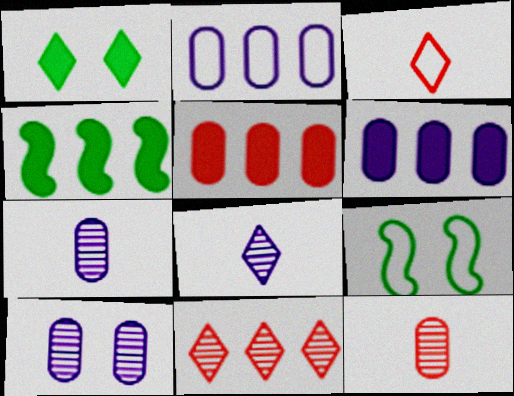[[2, 3, 9], 
[2, 4, 11], 
[3, 4, 10], 
[5, 8, 9]]